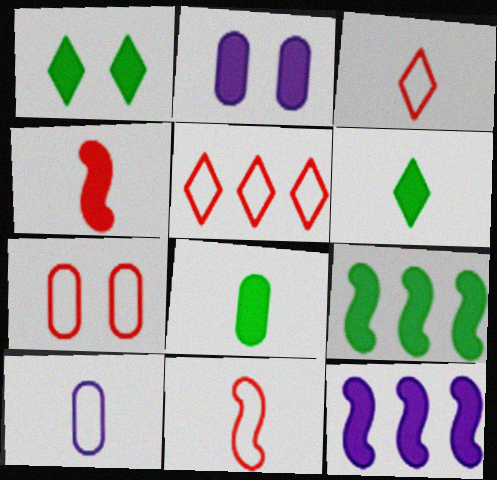[[1, 8, 9], 
[5, 7, 11]]